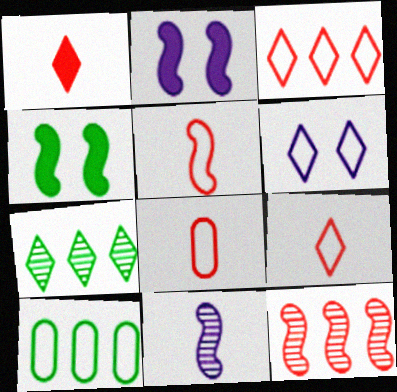[[1, 6, 7], 
[2, 7, 8], 
[5, 6, 10], 
[5, 8, 9]]